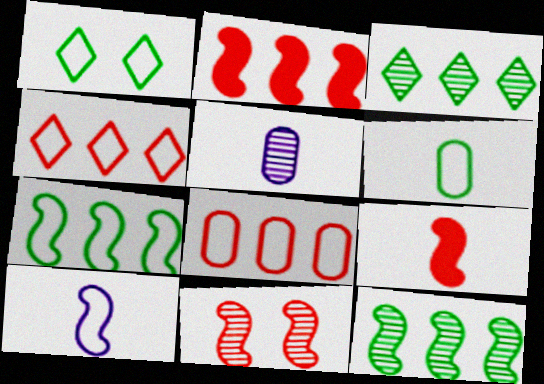[[1, 2, 5], 
[1, 6, 7], 
[1, 8, 10], 
[3, 5, 11]]